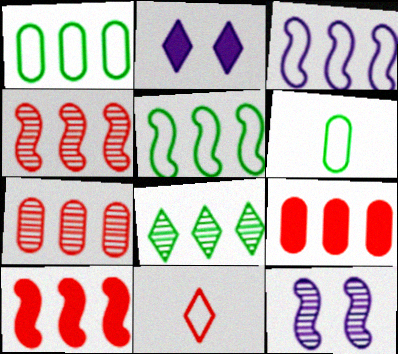[[2, 4, 6], 
[2, 8, 11], 
[3, 8, 9]]